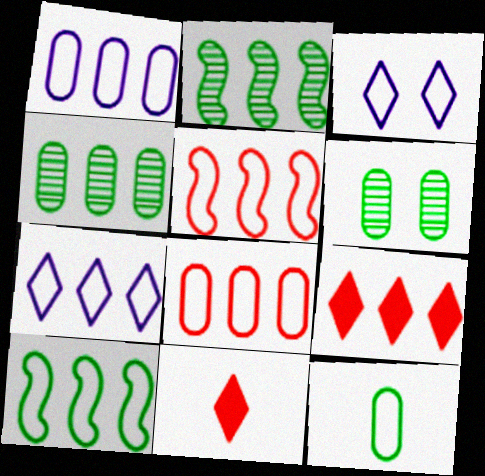[[1, 2, 9], 
[3, 5, 12], 
[7, 8, 10]]